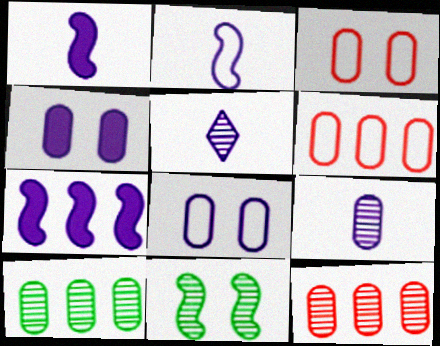[[5, 7, 8], 
[5, 11, 12]]